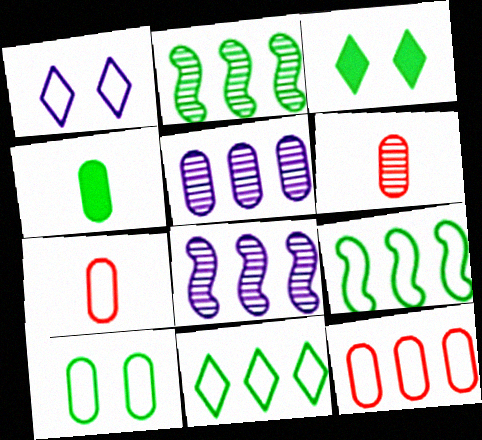[[1, 7, 9], 
[3, 7, 8]]